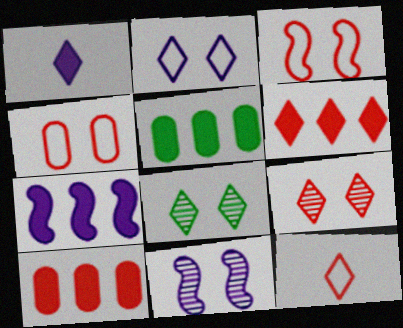[[5, 6, 7], 
[5, 11, 12], 
[6, 9, 12]]